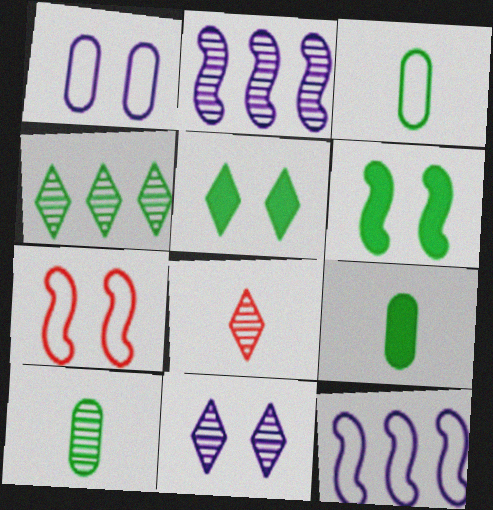[[3, 4, 6], 
[3, 9, 10], 
[4, 8, 11]]